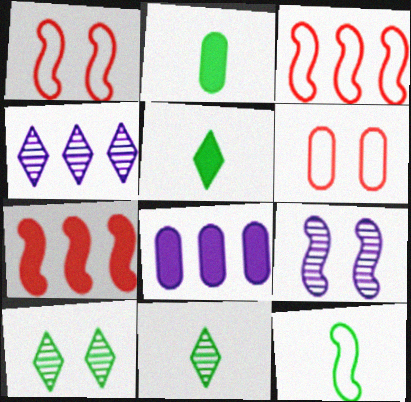[[1, 2, 4], 
[1, 8, 11], 
[2, 11, 12], 
[7, 9, 12]]